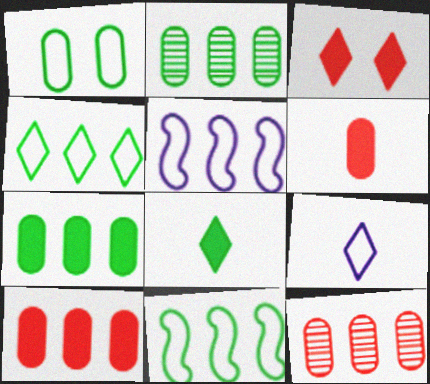[]